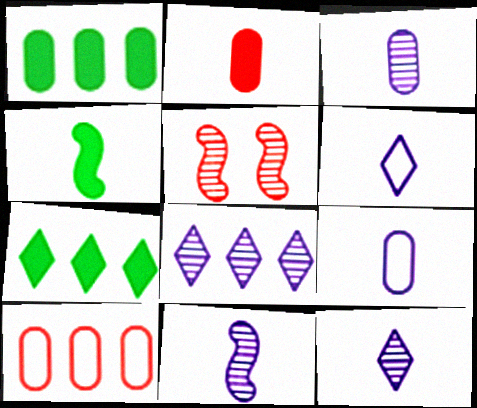[[1, 5, 6], 
[3, 11, 12], 
[5, 7, 9]]